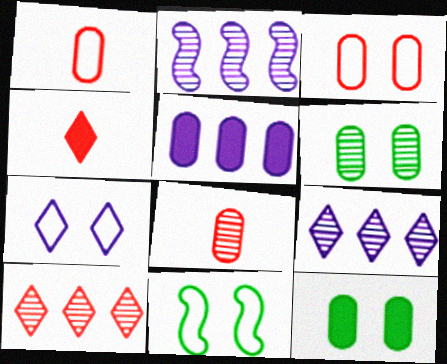[[1, 5, 6], 
[3, 7, 11]]